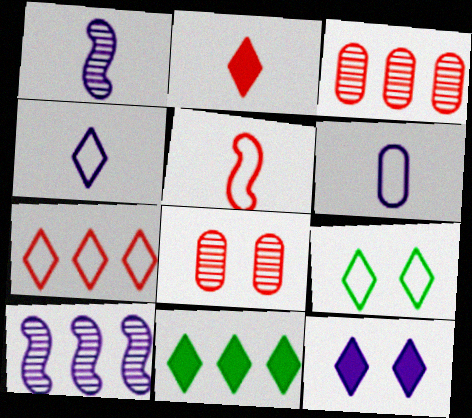[[2, 11, 12], 
[4, 7, 9], 
[6, 10, 12]]